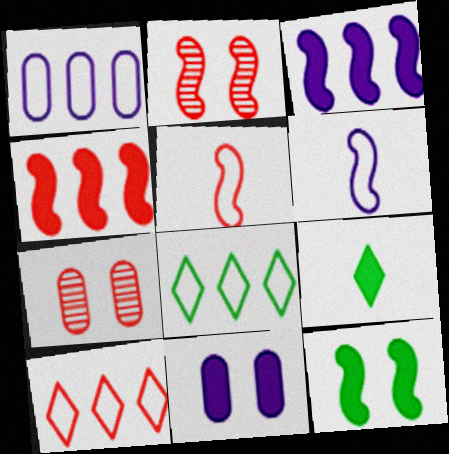[[1, 2, 9], 
[2, 4, 5], 
[4, 9, 11]]